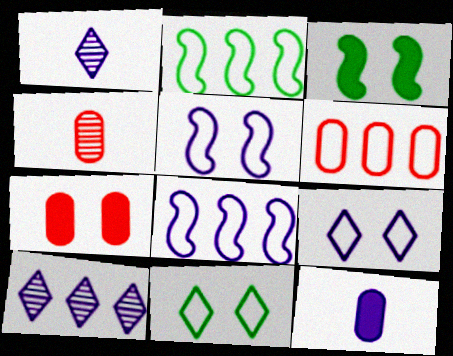[[1, 2, 7], 
[1, 3, 6], 
[4, 6, 7], 
[5, 10, 12]]